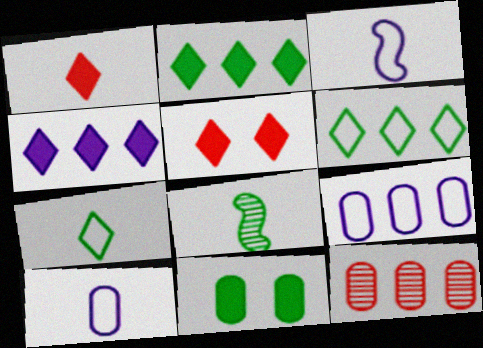[[1, 8, 10], 
[5, 8, 9], 
[6, 8, 11], 
[10, 11, 12]]